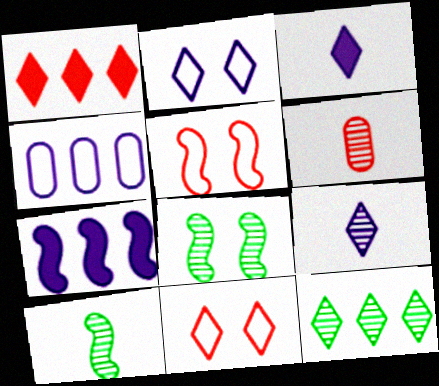[[1, 5, 6], 
[3, 11, 12], 
[5, 7, 10], 
[6, 9, 10]]